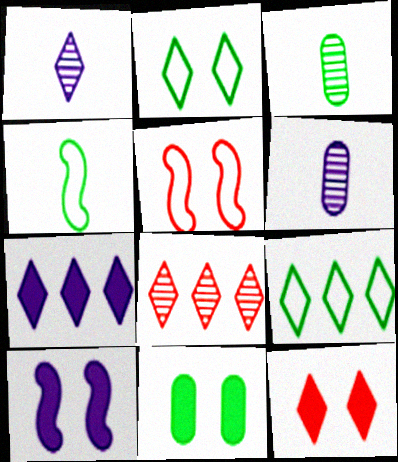[[1, 9, 12], 
[3, 5, 7], 
[7, 8, 9], 
[10, 11, 12]]